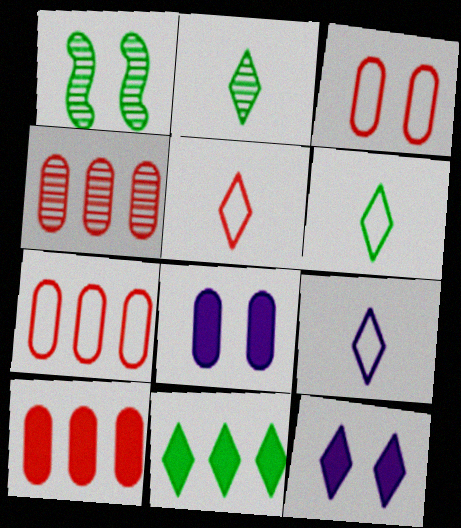[[1, 3, 12], 
[1, 9, 10], 
[4, 7, 10], 
[5, 6, 9]]